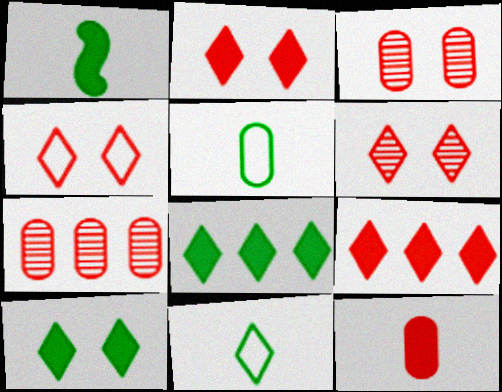[[2, 4, 6]]